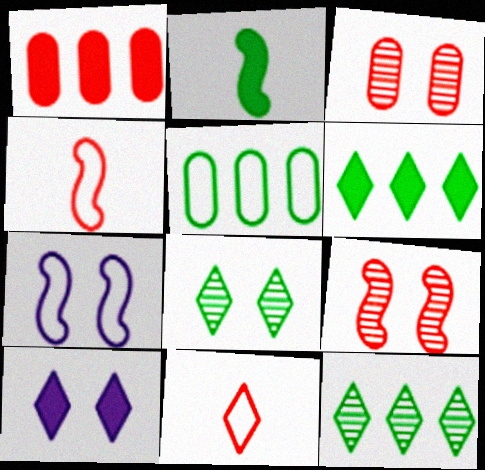[[1, 2, 10], 
[1, 9, 11], 
[2, 5, 8], 
[5, 7, 11], 
[10, 11, 12]]